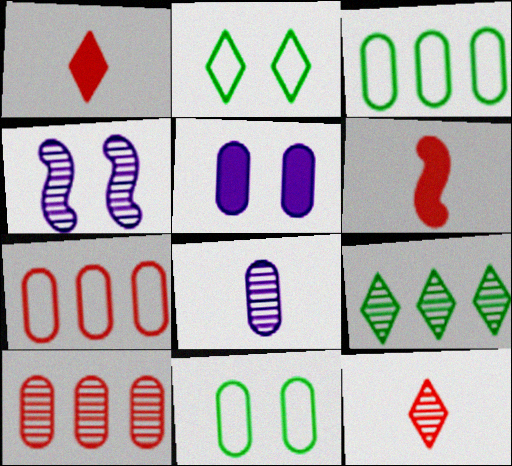[[1, 3, 4]]